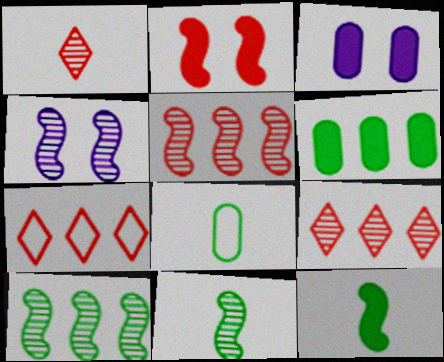[[3, 7, 11], 
[4, 5, 11]]